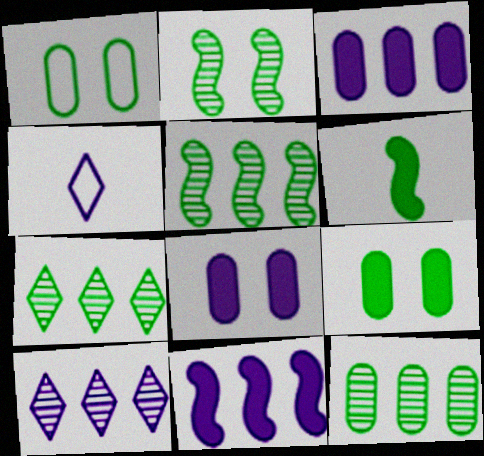[[1, 6, 7], 
[5, 7, 12]]